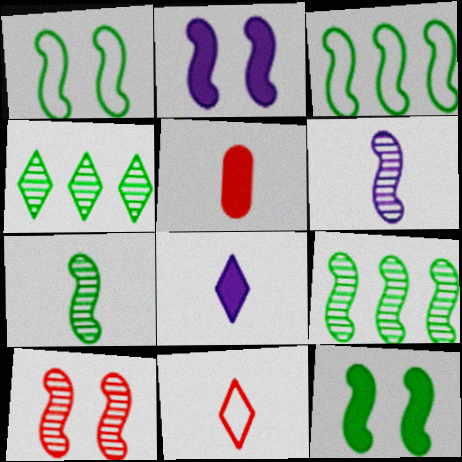[[1, 2, 10], 
[3, 7, 12], 
[6, 9, 10]]